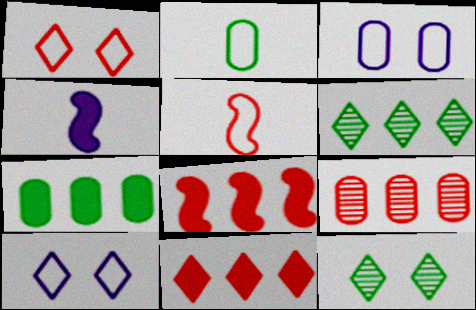[]